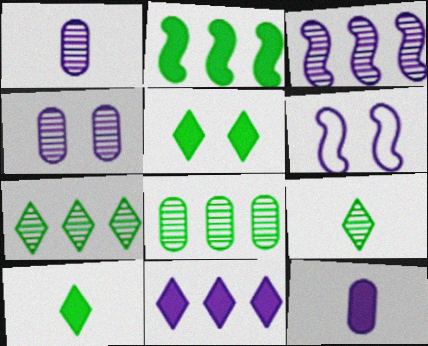[[1, 6, 11]]